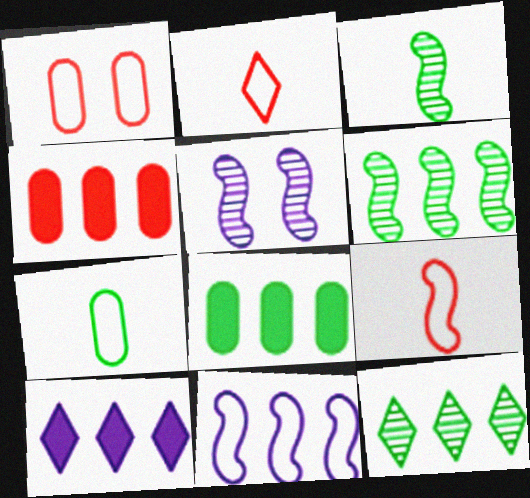[[1, 3, 10], 
[2, 5, 8], 
[4, 11, 12]]